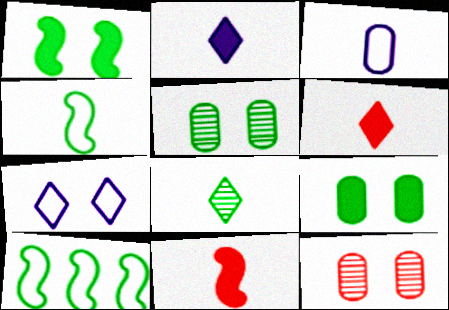[[1, 7, 12], 
[2, 10, 12], 
[3, 8, 11], 
[8, 9, 10]]